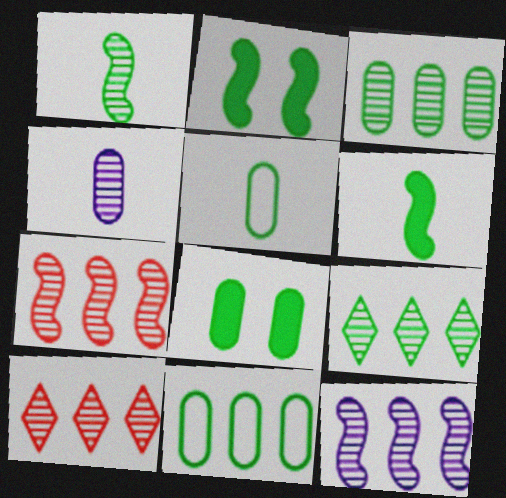[[2, 5, 9], 
[3, 5, 8], 
[3, 10, 12]]